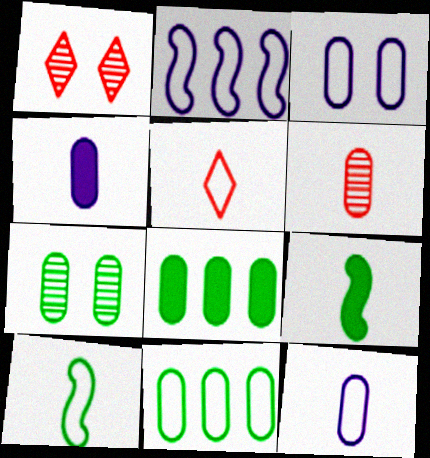[[3, 6, 8], 
[5, 10, 12]]